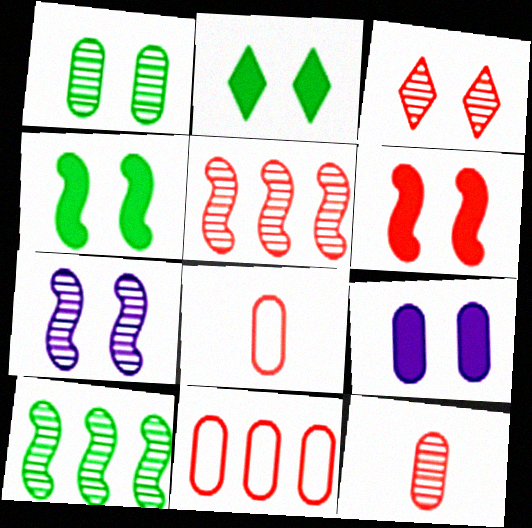[[1, 3, 7], 
[2, 6, 9], 
[3, 5, 12]]